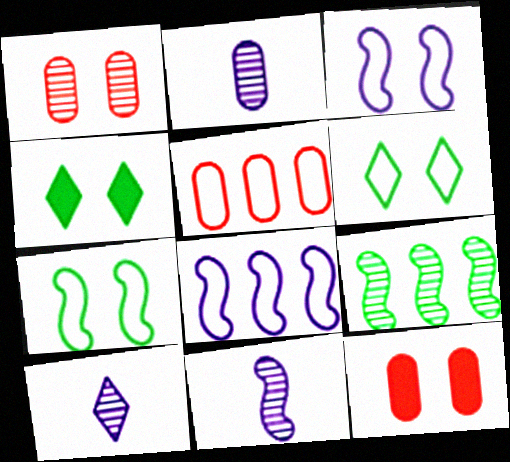[[1, 3, 4], 
[1, 9, 10], 
[2, 10, 11], 
[4, 5, 11]]